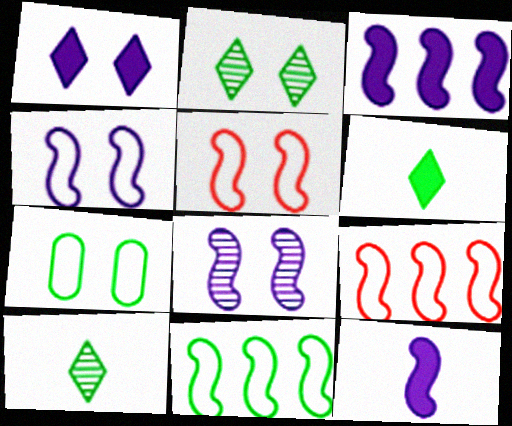[]